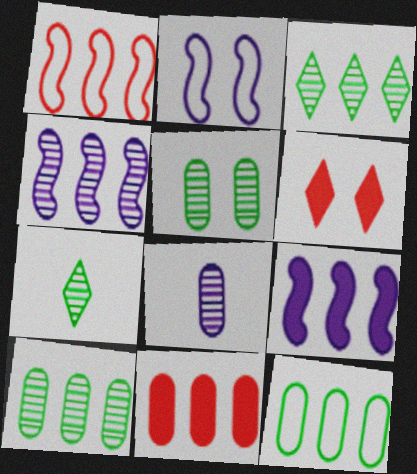[[2, 5, 6], 
[2, 7, 11]]